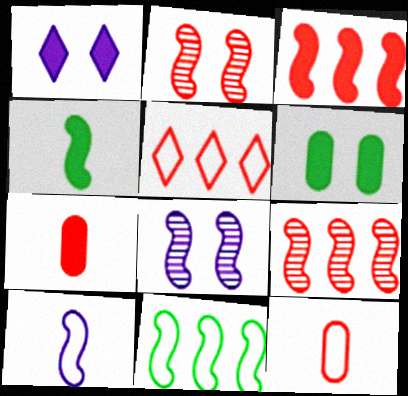[[2, 5, 7]]